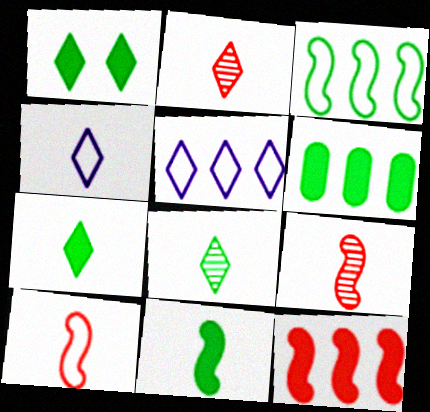[[1, 2, 5], 
[1, 6, 11], 
[2, 4, 7]]